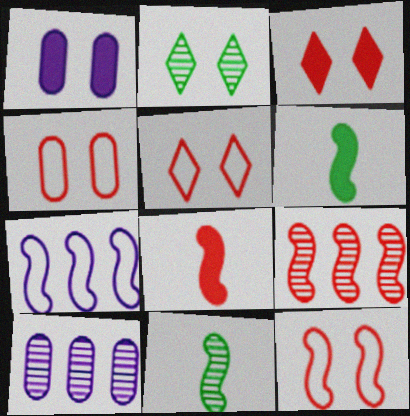[[1, 2, 12], 
[4, 5, 12], 
[5, 6, 10], 
[8, 9, 12]]